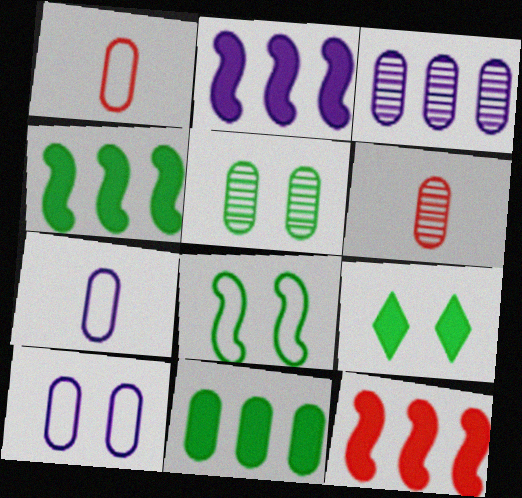[[2, 4, 12], 
[3, 5, 6], 
[5, 8, 9], 
[6, 10, 11]]